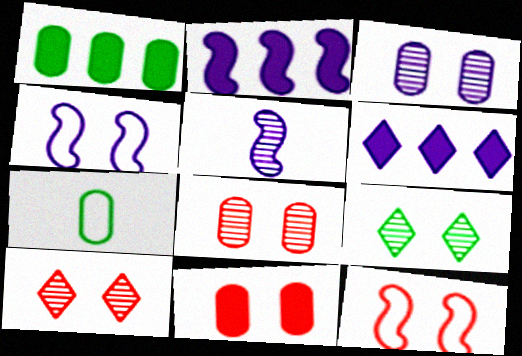[[2, 4, 5], 
[2, 7, 10], 
[4, 9, 11], 
[10, 11, 12]]